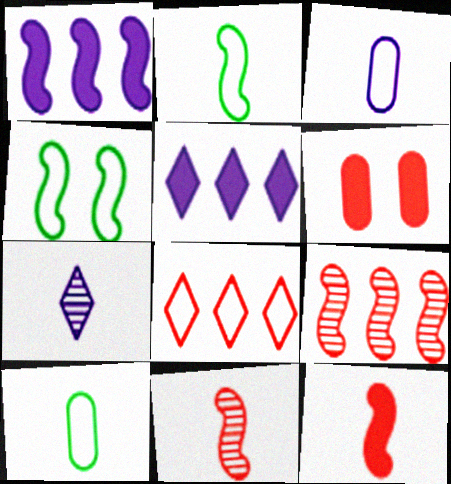[[1, 4, 11], 
[3, 4, 8], 
[6, 8, 11], 
[7, 10, 12]]